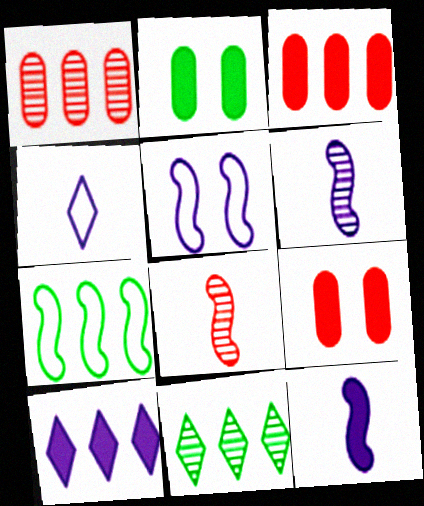[[1, 7, 10]]